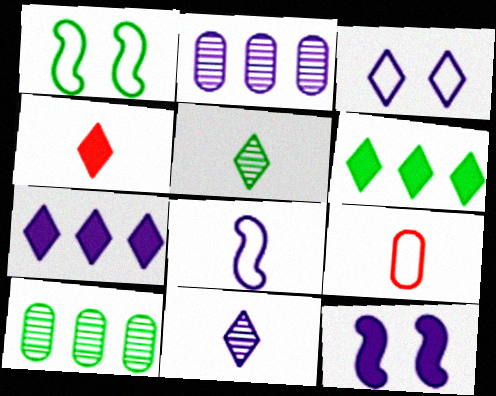[[1, 2, 4], 
[3, 7, 11]]